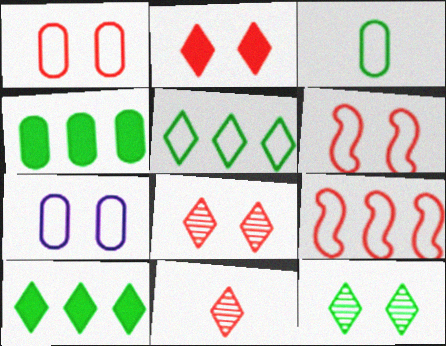[]